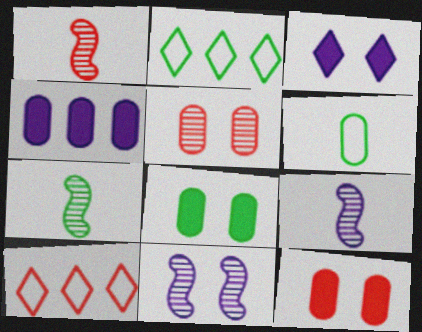[[1, 7, 9], 
[1, 10, 12], 
[2, 7, 8], 
[2, 9, 12], 
[4, 5, 6], 
[8, 9, 10]]